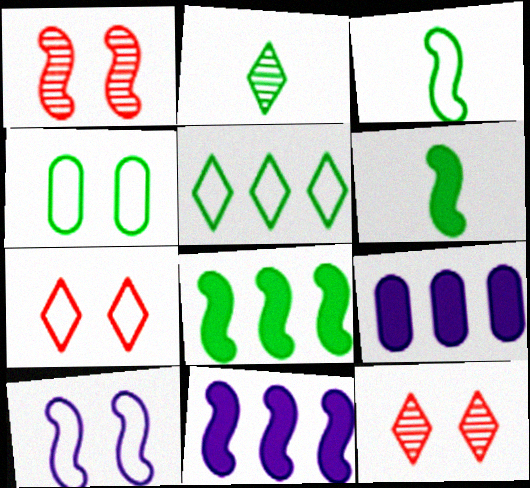[[1, 3, 11], 
[2, 4, 8], 
[3, 4, 5], 
[3, 9, 12], 
[4, 7, 10]]